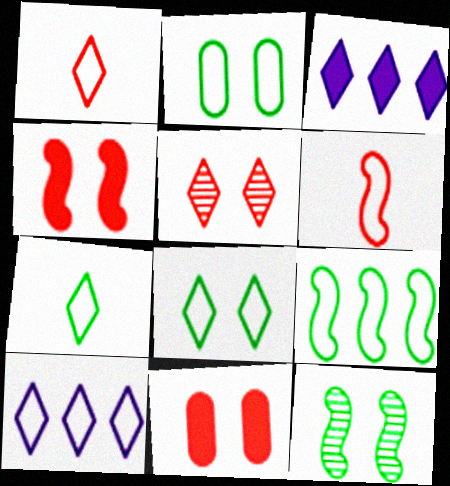[[1, 8, 10], 
[2, 6, 10], 
[2, 7, 9], 
[3, 5, 7]]